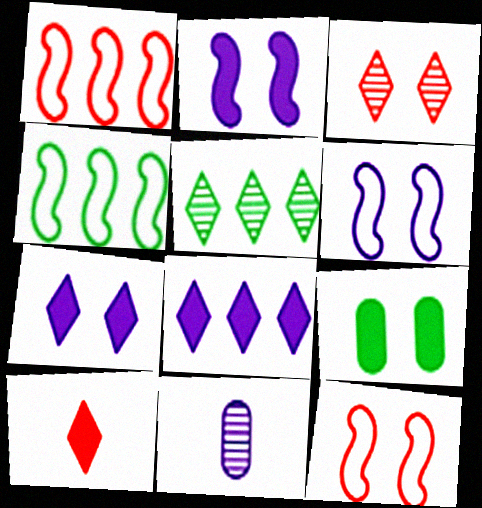[[3, 6, 9], 
[6, 8, 11]]